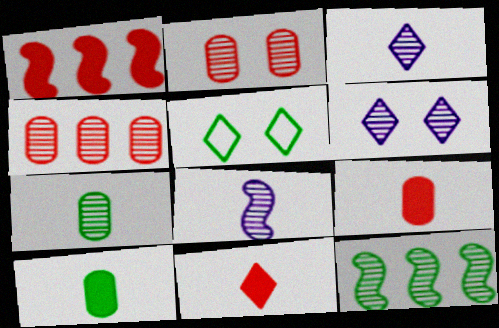[[2, 3, 12], 
[5, 10, 12]]